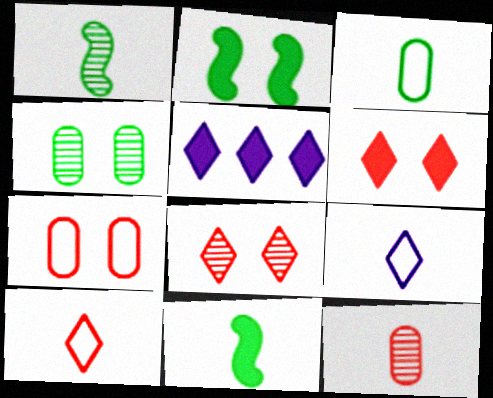[[1, 5, 7], 
[9, 11, 12]]